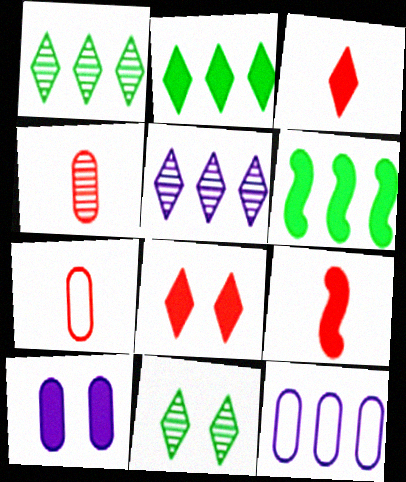[[2, 9, 10], 
[3, 6, 10], 
[9, 11, 12]]